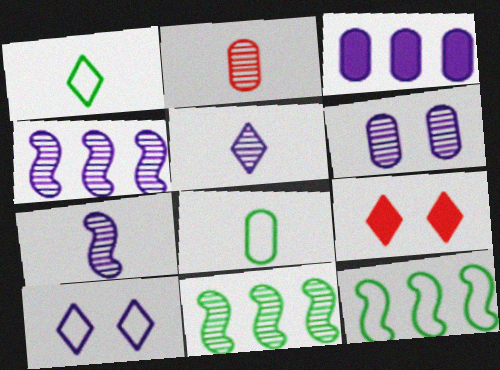[[3, 7, 10], 
[4, 5, 6], 
[4, 8, 9]]